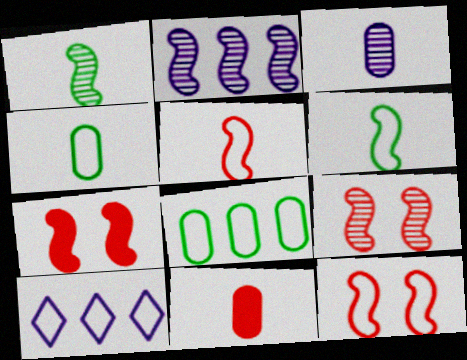[[1, 2, 9], 
[2, 6, 7], 
[3, 4, 11], 
[4, 10, 12], 
[7, 9, 12]]